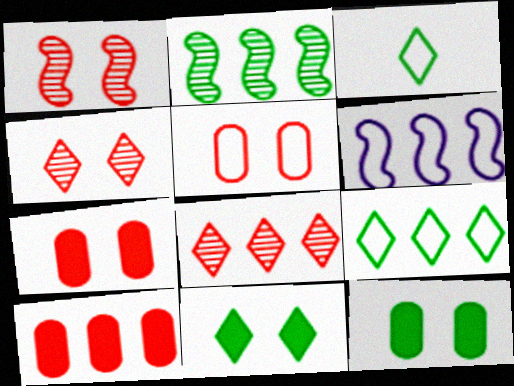[[2, 3, 12], 
[3, 5, 6]]